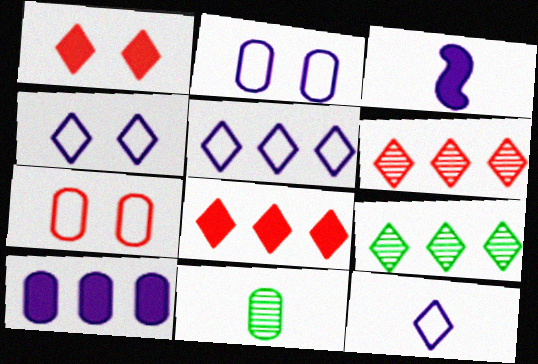[[1, 9, 12], 
[3, 7, 9], 
[4, 5, 12], 
[5, 8, 9], 
[7, 10, 11]]